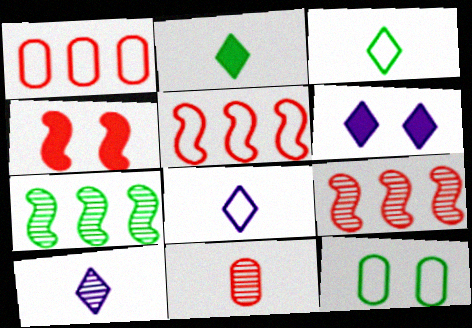[[2, 7, 12], 
[5, 8, 12]]